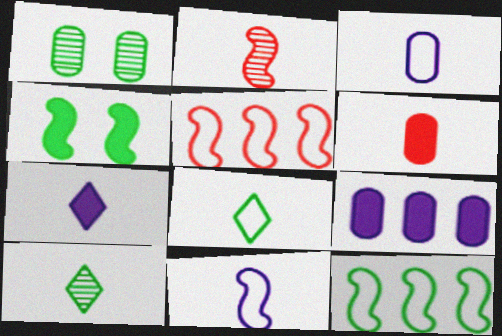[[1, 5, 7], 
[6, 10, 11]]